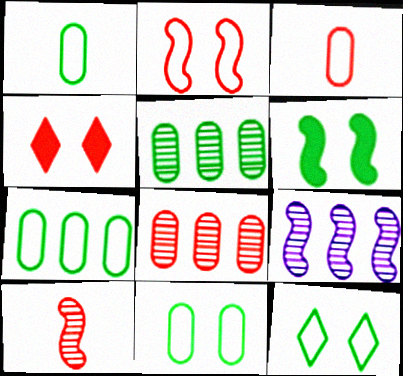[[1, 4, 9], 
[1, 7, 11]]